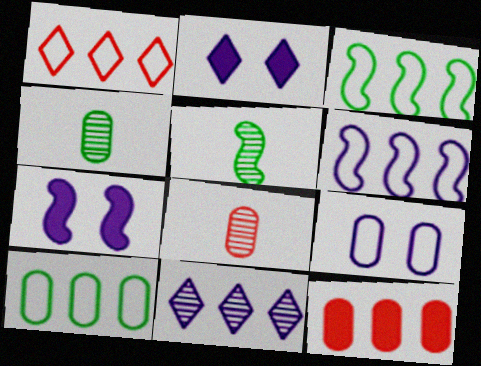[[1, 4, 7], 
[1, 6, 10], 
[2, 3, 8], 
[3, 11, 12], 
[4, 9, 12]]